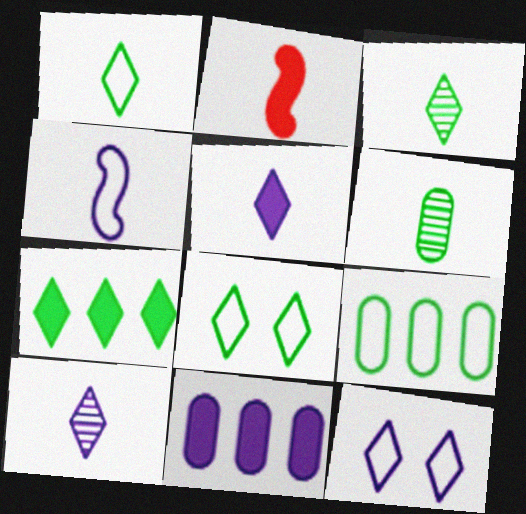[[3, 7, 8]]